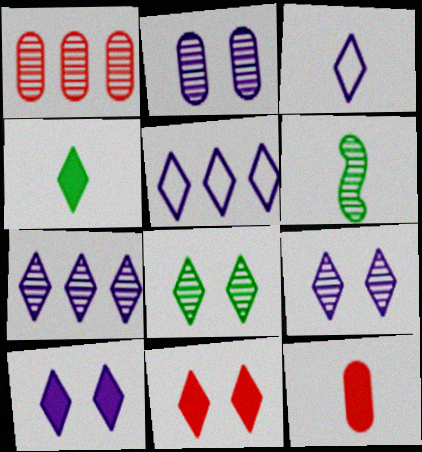[[1, 6, 9], 
[3, 6, 12], 
[3, 7, 10]]